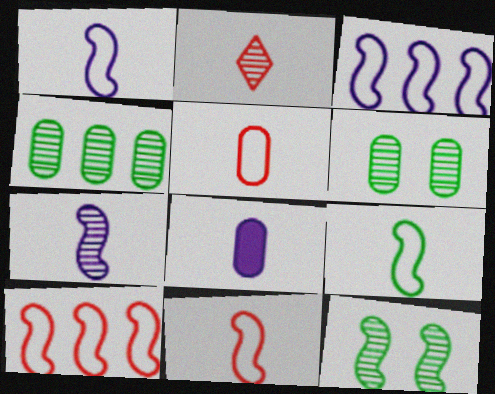[[1, 9, 11], 
[2, 8, 9]]